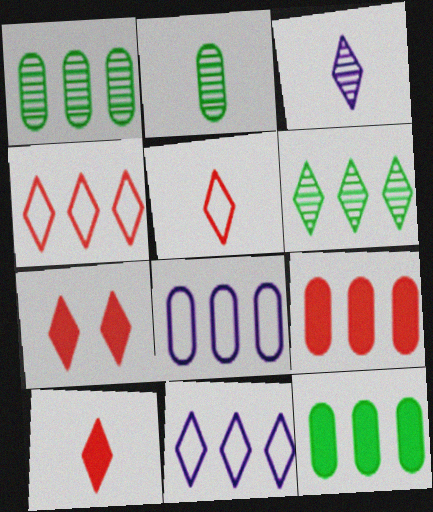[[1, 8, 9]]